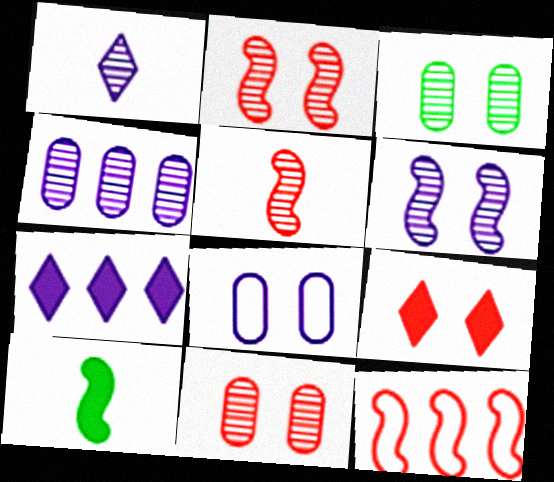[[1, 4, 6], 
[6, 10, 12]]